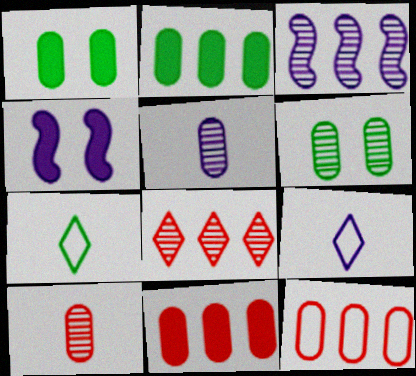[[1, 5, 12]]